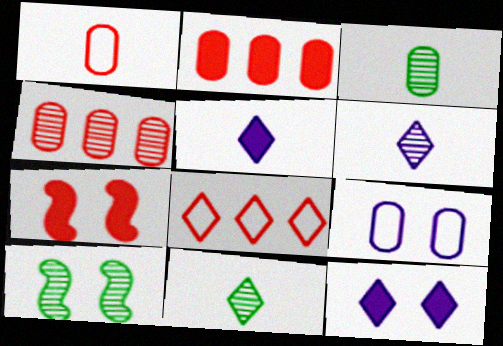[[2, 3, 9], 
[4, 6, 10], 
[8, 11, 12]]